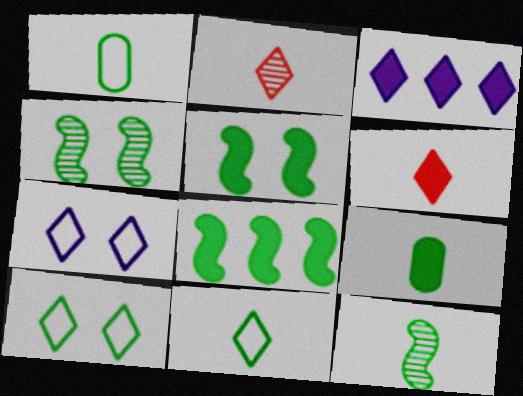[[2, 3, 10], 
[9, 11, 12]]